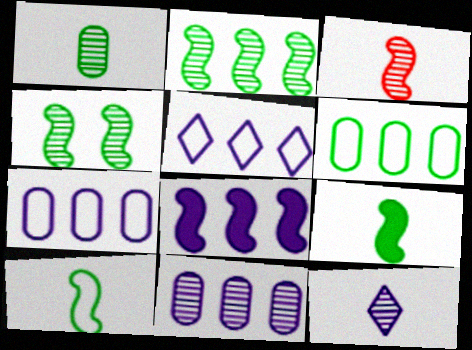[[1, 3, 12], 
[5, 8, 11]]